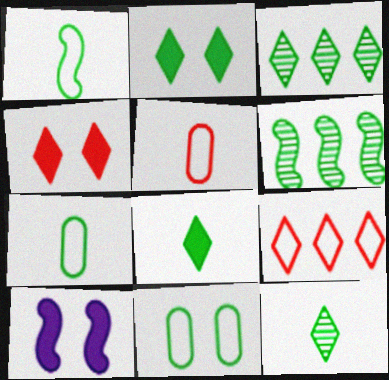[[2, 6, 7], 
[3, 5, 10], 
[6, 8, 11]]